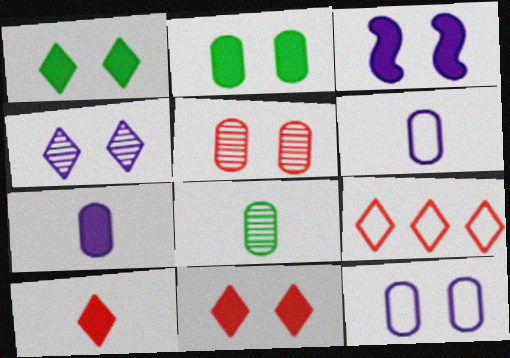[[2, 3, 11], 
[2, 5, 12], 
[3, 4, 12], 
[3, 8, 9]]